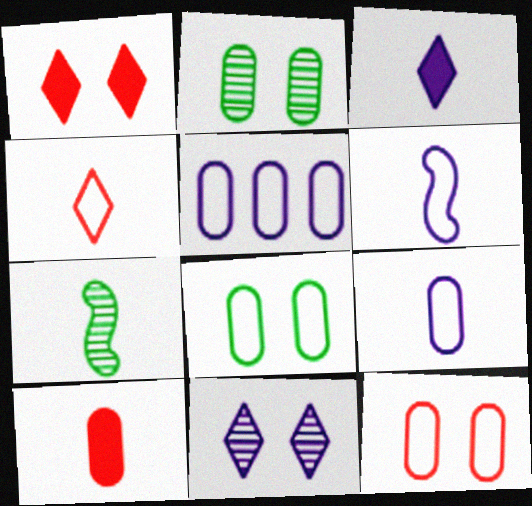[[1, 5, 7], 
[2, 5, 10]]